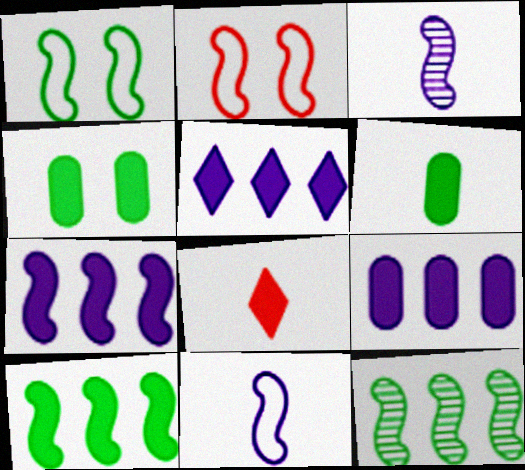[[2, 3, 10], 
[4, 7, 8], 
[5, 7, 9]]